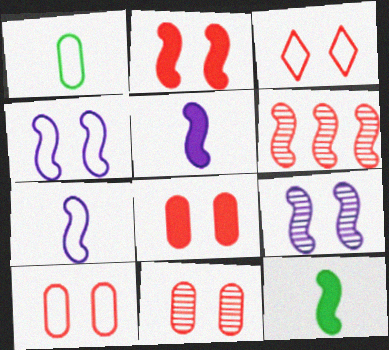[[2, 3, 11], 
[4, 6, 12], 
[8, 10, 11]]